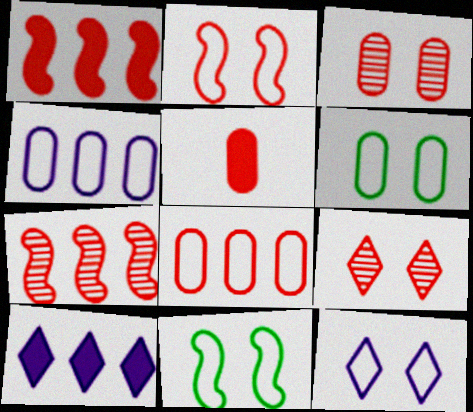[[2, 6, 12], 
[3, 5, 8]]